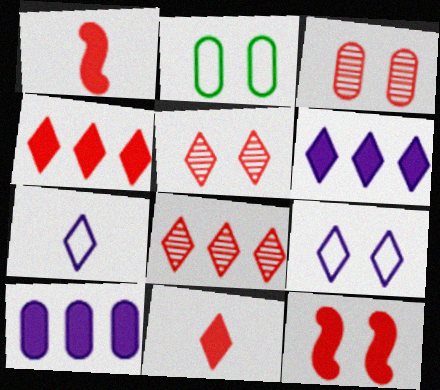[]